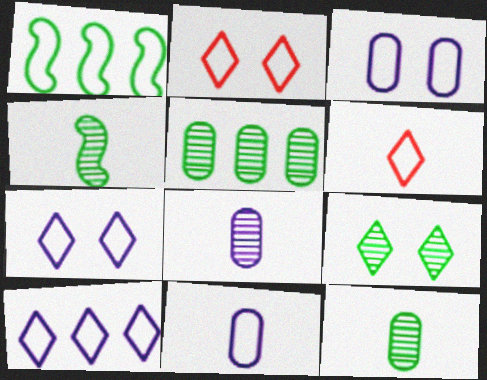[[1, 2, 11], 
[1, 3, 6], 
[4, 5, 9]]